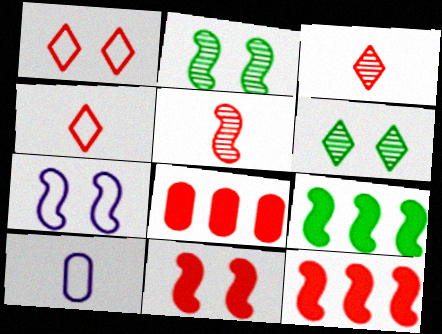[[1, 5, 8], 
[2, 7, 11], 
[5, 7, 9], 
[6, 10, 12]]